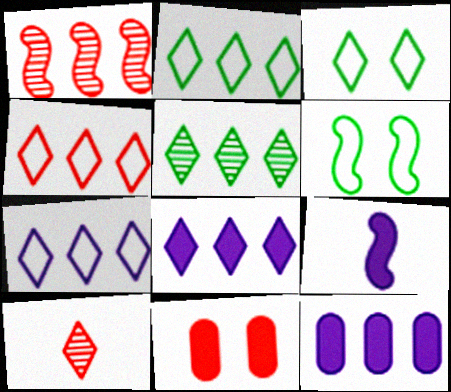[[1, 2, 12], 
[1, 6, 9], 
[2, 4, 7], 
[3, 8, 10], 
[4, 5, 8], 
[6, 10, 12]]